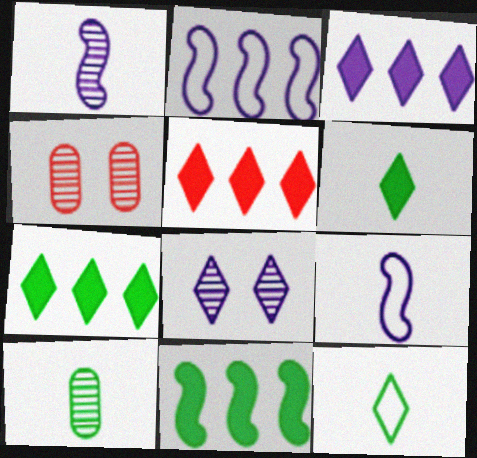[[2, 4, 6], 
[3, 5, 7], 
[4, 7, 9], 
[5, 8, 12]]